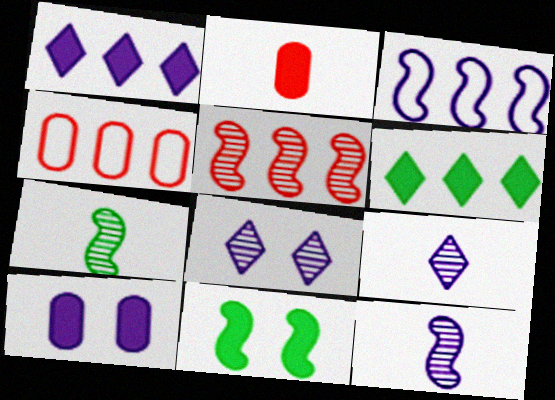[[1, 2, 11], 
[3, 9, 10], 
[4, 9, 11]]